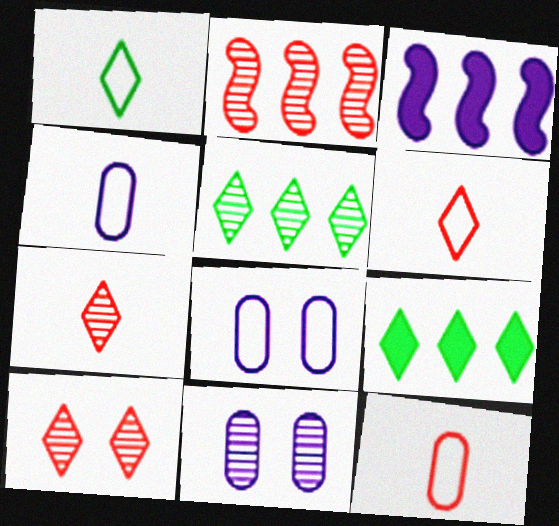[]